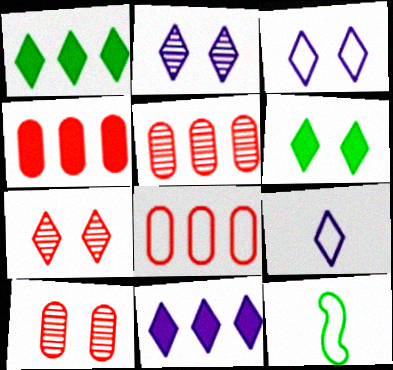[[1, 7, 9], 
[2, 4, 12], 
[2, 9, 11], 
[3, 6, 7], 
[3, 8, 12], 
[4, 5, 8], 
[10, 11, 12]]